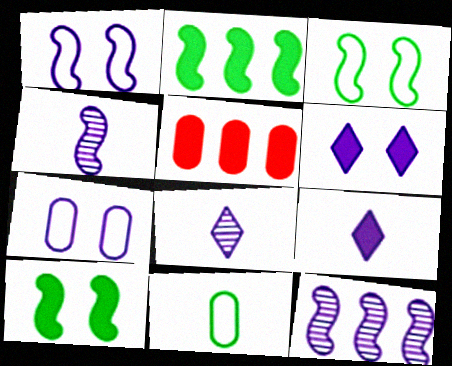[[3, 5, 8], 
[5, 9, 10], 
[7, 9, 12]]